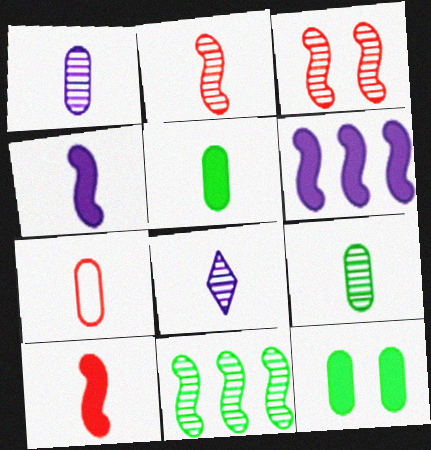[[1, 5, 7], 
[2, 8, 9]]